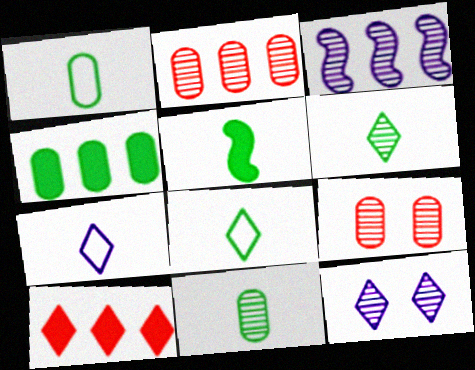[[1, 5, 6], 
[3, 6, 9], 
[5, 8, 11], 
[8, 10, 12]]